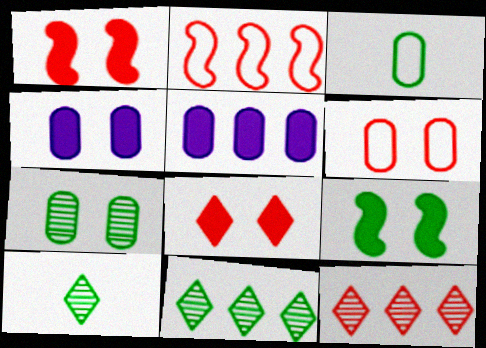[[2, 4, 10], 
[2, 5, 11], 
[3, 9, 11], 
[4, 6, 7], 
[4, 8, 9]]